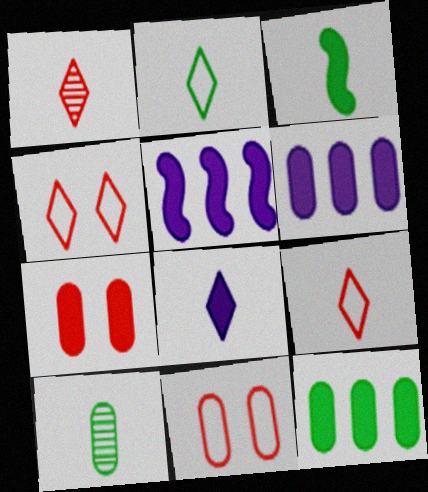[[1, 2, 8], 
[2, 3, 10], 
[4, 5, 10], 
[6, 10, 11]]